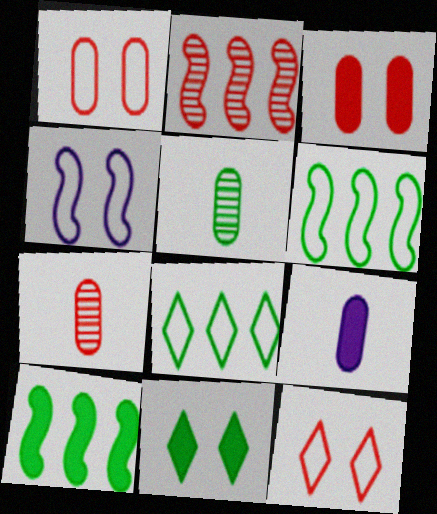[[5, 6, 11]]